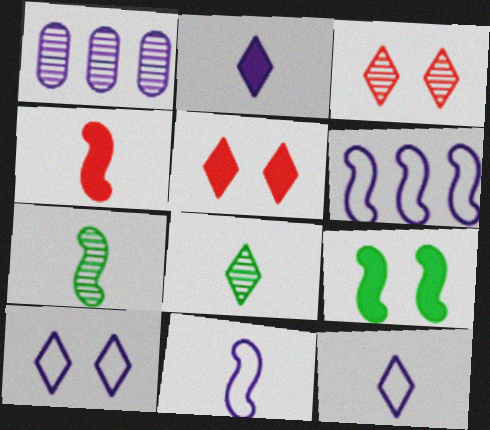[[1, 3, 7], 
[4, 7, 11]]